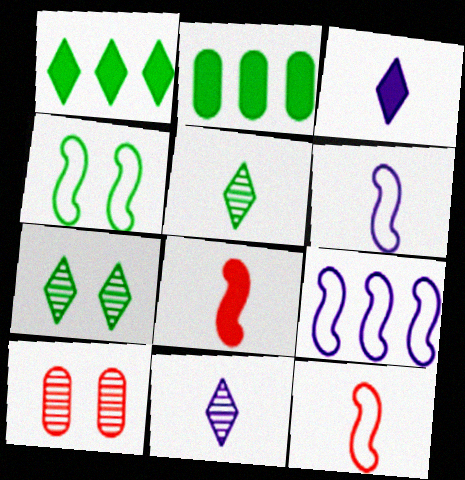[[1, 6, 10], 
[2, 4, 5], 
[4, 9, 12]]